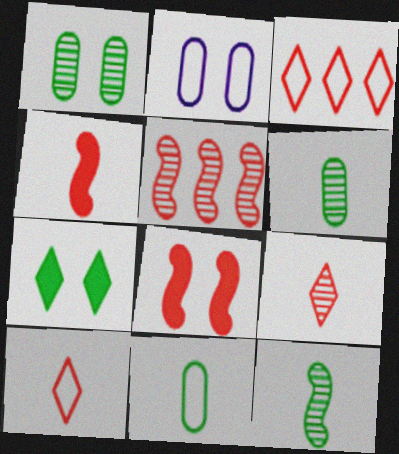[]